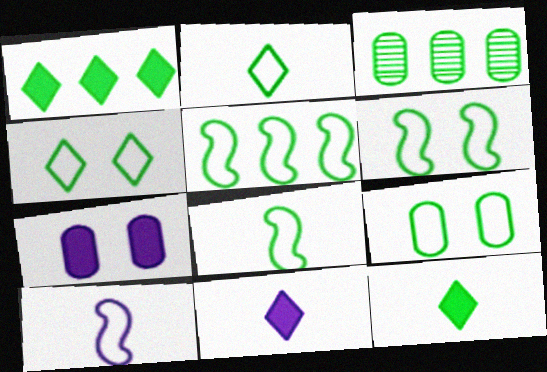[[1, 3, 5], 
[2, 5, 9], 
[3, 6, 12], 
[4, 6, 9], 
[5, 6, 8]]